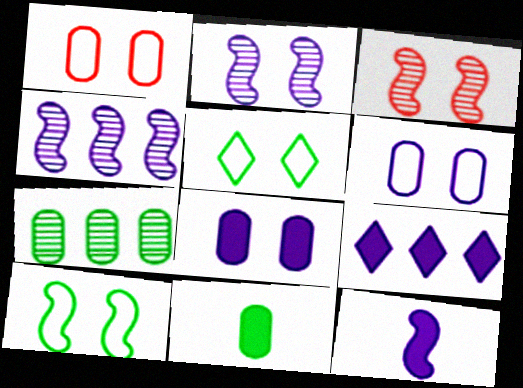[[3, 5, 8], 
[8, 9, 12]]